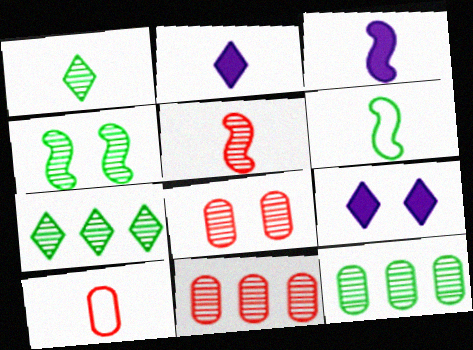[[1, 3, 10], 
[1, 4, 12], 
[3, 5, 6], 
[6, 9, 11]]